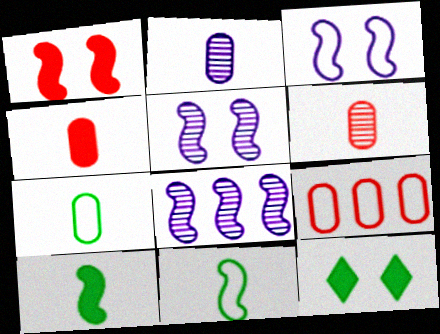[[1, 8, 11], 
[2, 4, 7]]